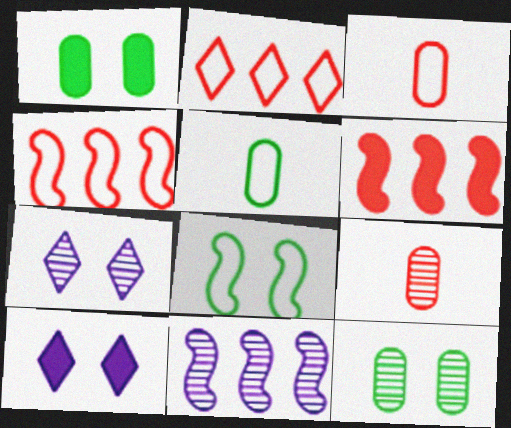[[5, 6, 7]]